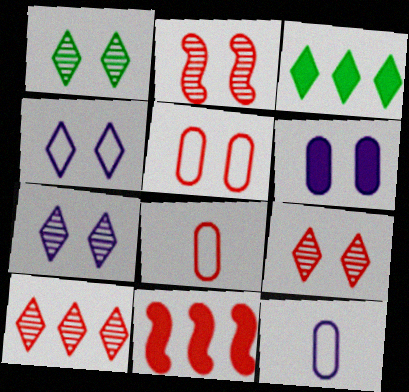[[1, 7, 9], 
[1, 11, 12], 
[2, 3, 12], 
[8, 9, 11]]